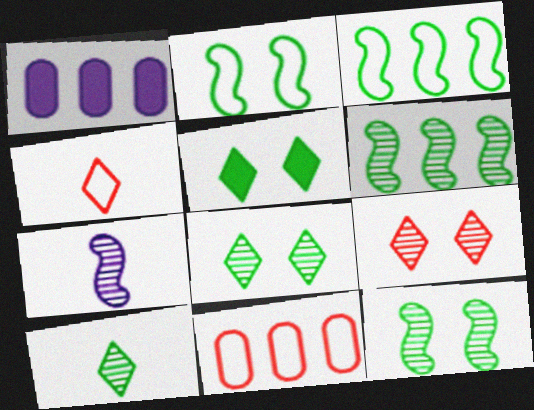[[1, 4, 12], 
[5, 7, 11]]